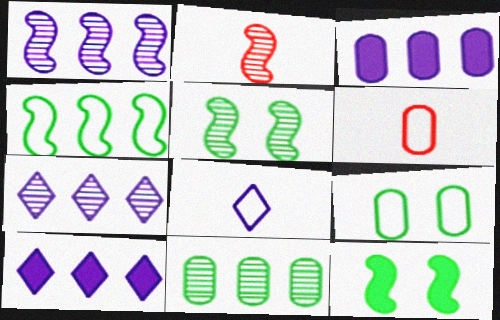[[1, 2, 5], 
[2, 9, 10], 
[5, 6, 10], 
[6, 7, 12]]